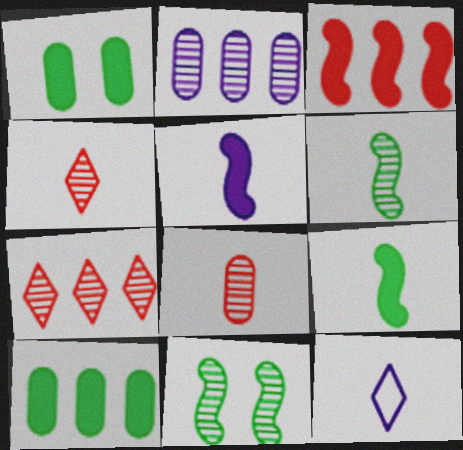[[2, 4, 11], 
[8, 9, 12]]